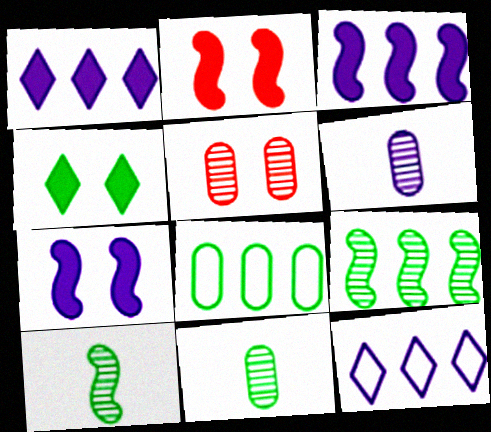[[2, 11, 12], 
[4, 8, 10], 
[6, 7, 12]]